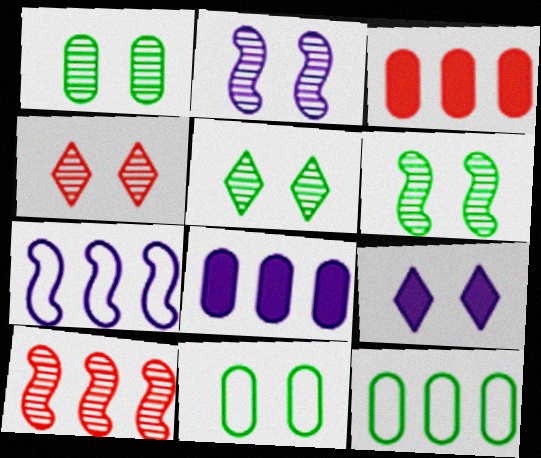[[1, 2, 4], 
[1, 5, 6]]